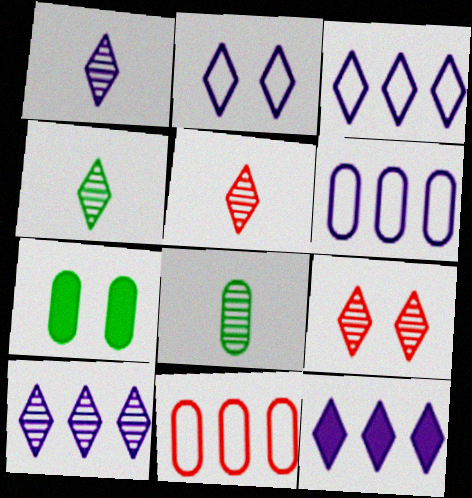[[1, 2, 12], 
[1, 4, 5], 
[3, 10, 12], 
[4, 9, 10]]